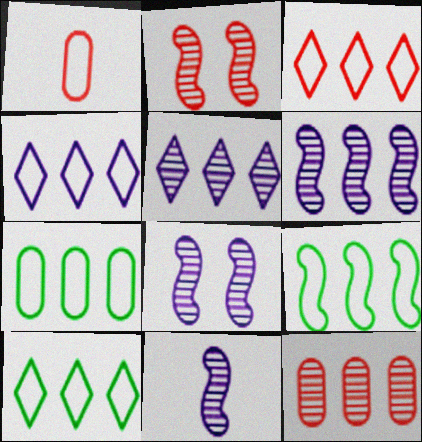[[3, 4, 10], 
[6, 8, 11], 
[7, 9, 10]]